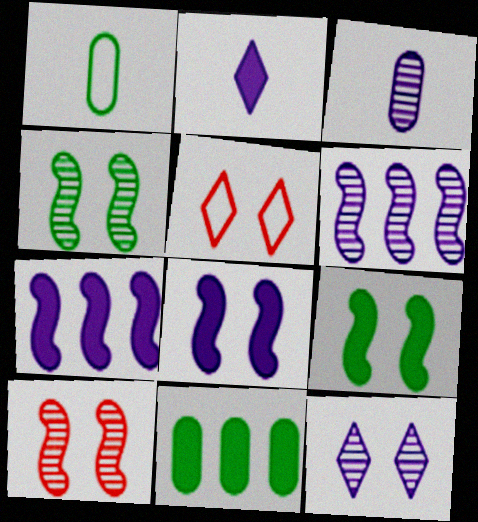[[3, 6, 12]]